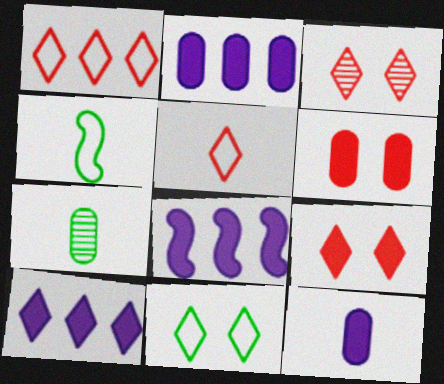[[2, 3, 4], 
[2, 8, 10]]